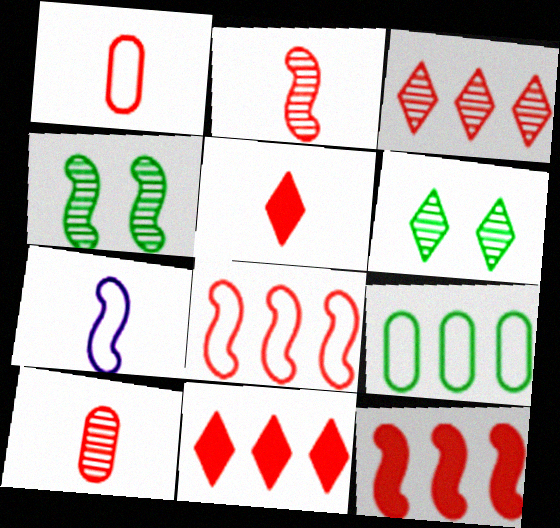[[1, 2, 5], 
[4, 7, 12]]